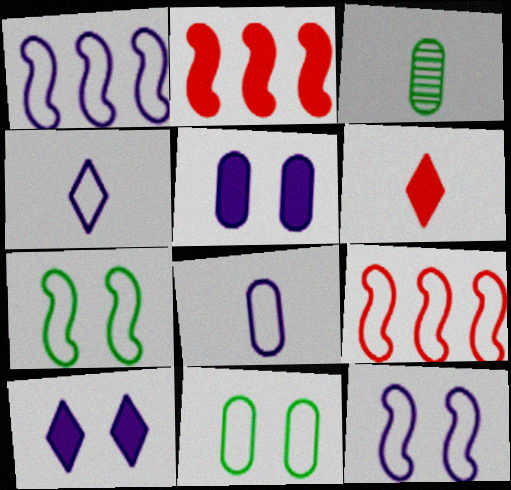[[3, 9, 10], 
[4, 9, 11]]